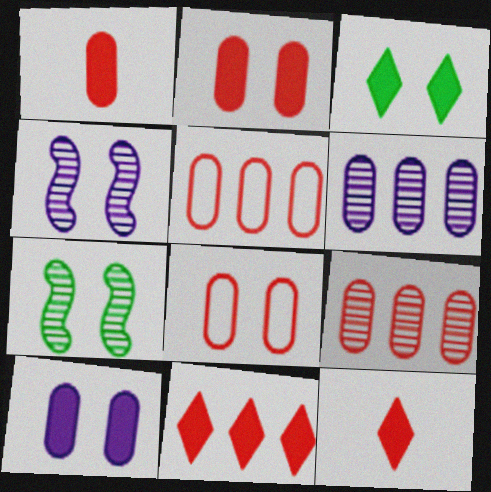[[1, 8, 9], 
[3, 4, 8]]